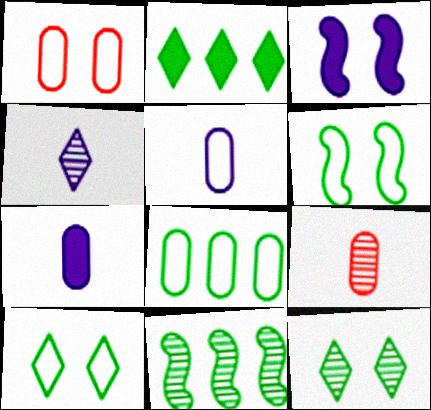[[1, 3, 12], 
[1, 5, 8], 
[2, 8, 11]]